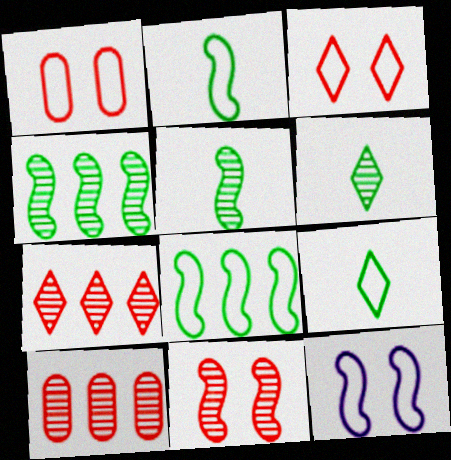[]